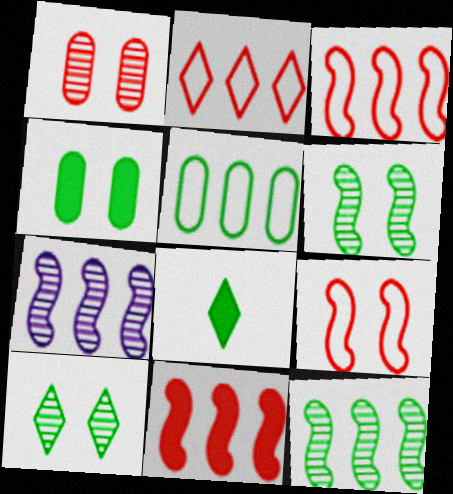[[5, 6, 8]]